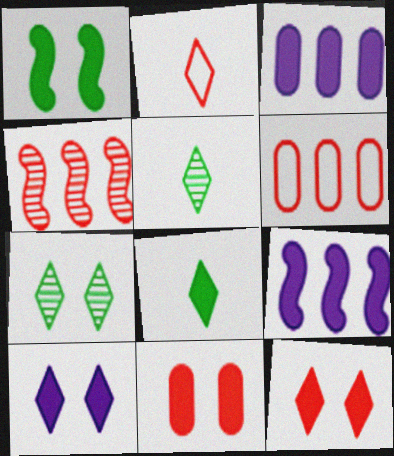[[1, 10, 11], 
[2, 4, 11], 
[8, 9, 11]]